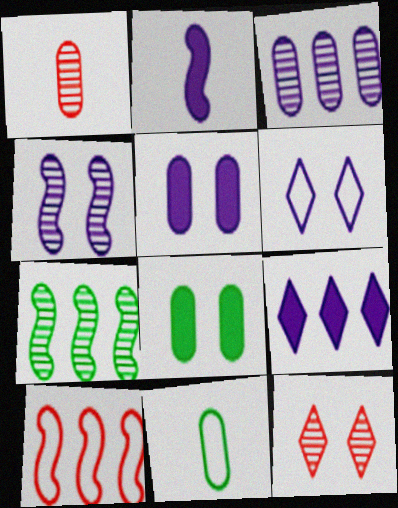[[2, 3, 6], 
[2, 5, 9], 
[4, 5, 6], 
[6, 10, 11]]